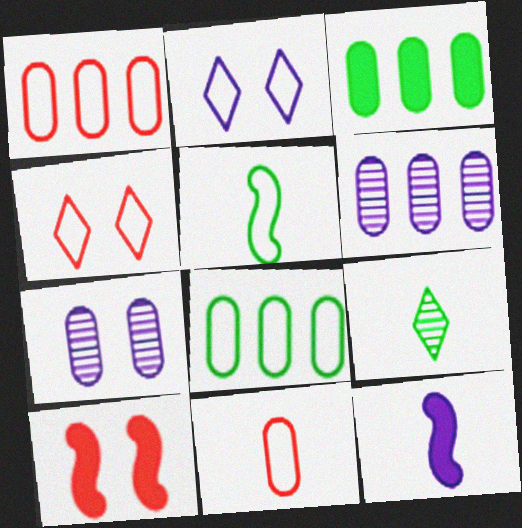[[1, 2, 5], 
[1, 3, 6], 
[2, 6, 12], 
[3, 7, 11], 
[9, 11, 12]]